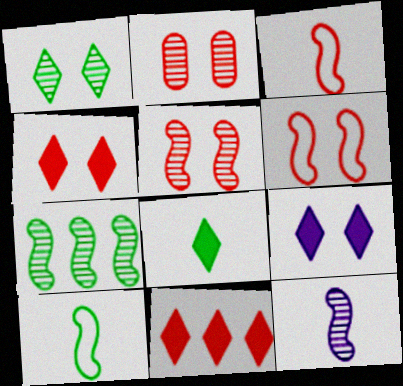[[2, 3, 11], 
[2, 4, 6], 
[5, 7, 12], 
[8, 9, 11]]